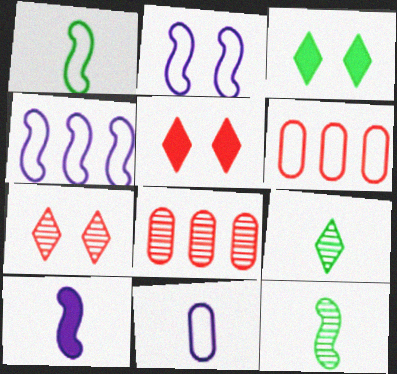[]